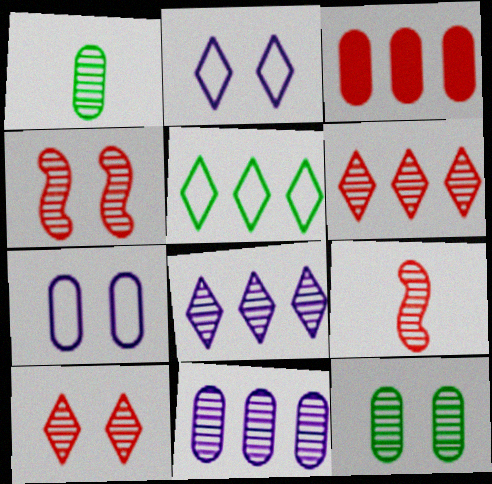[[1, 3, 7], 
[1, 4, 8], 
[8, 9, 12]]